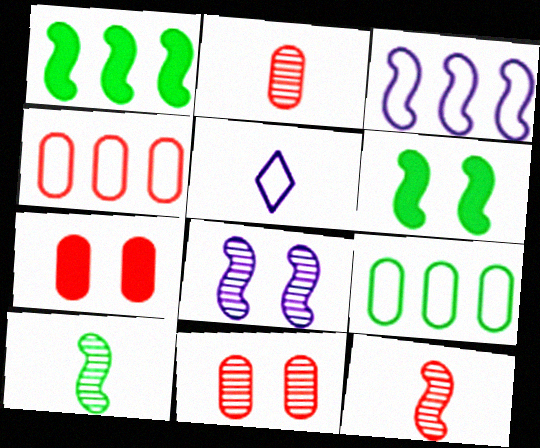[[1, 5, 11], 
[2, 4, 7], 
[3, 6, 12]]